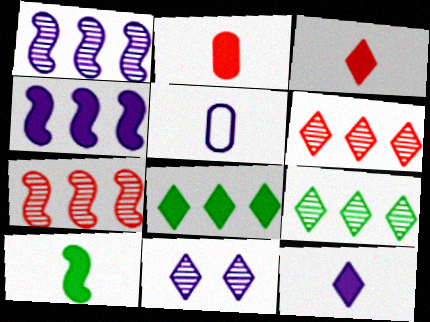[[2, 10, 12], 
[4, 5, 11]]